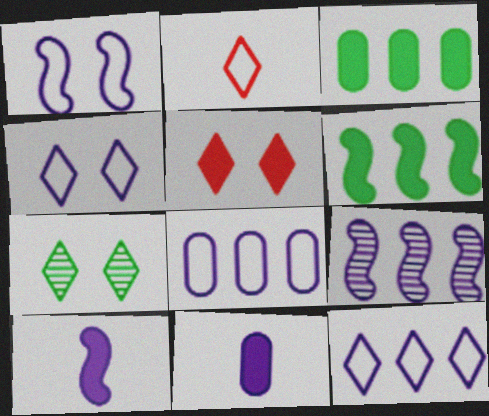[[1, 9, 10], 
[3, 5, 10], 
[4, 5, 7], 
[4, 9, 11], 
[5, 6, 11]]